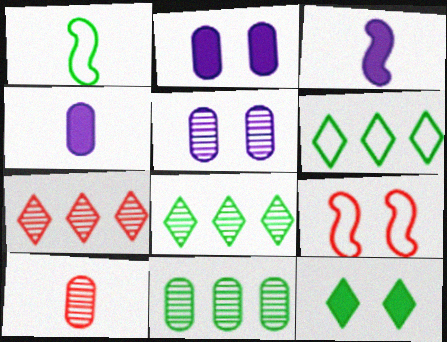[[1, 2, 7], 
[1, 11, 12], 
[4, 8, 9], 
[5, 9, 12], 
[5, 10, 11]]